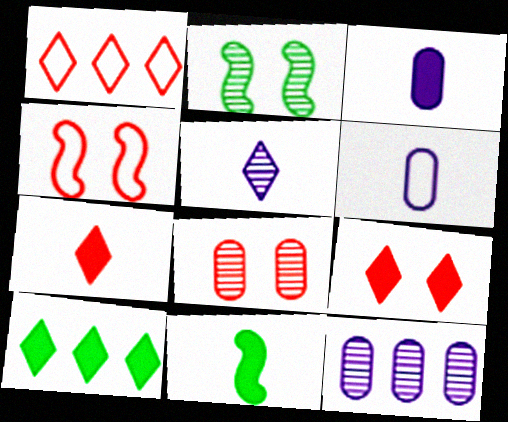[[1, 2, 3], 
[3, 7, 11], 
[4, 8, 9]]